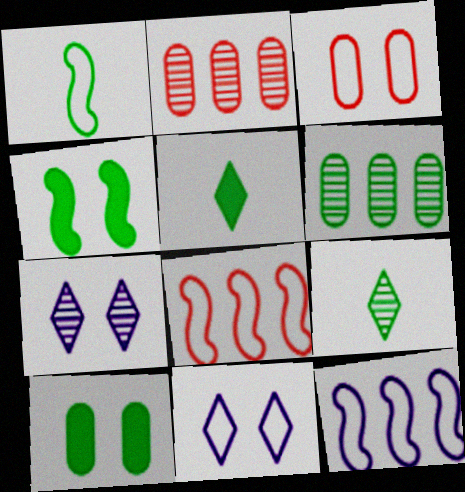[[3, 4, 7]]